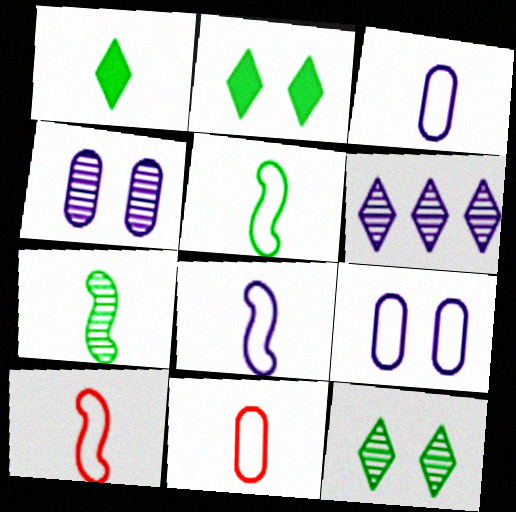[[5, 8, 10]]